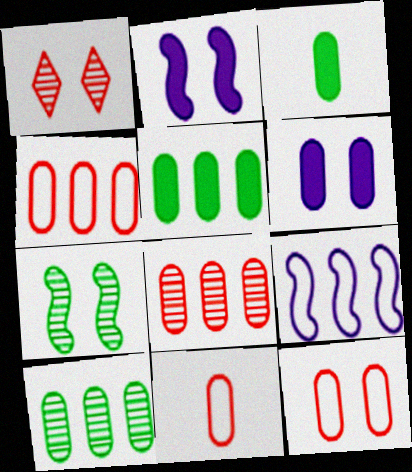[[1, 3, 9], 
[4, 11, 12], 
[6, 10, 11]]